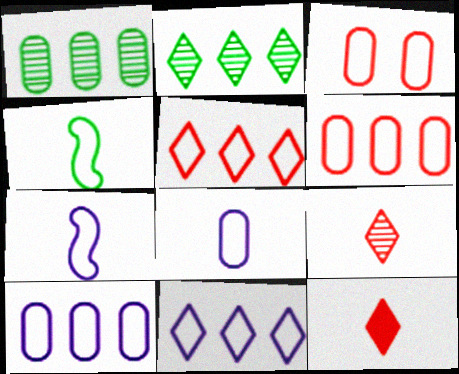[[3, 4, 11]]